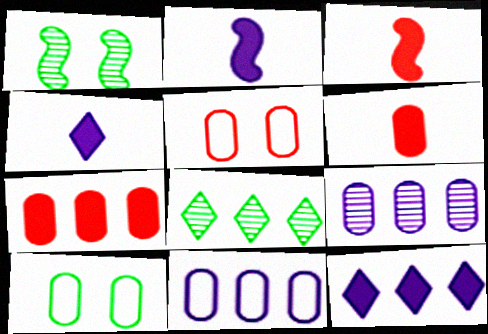[[2, 5, 8], 
[6, 9, 10]]